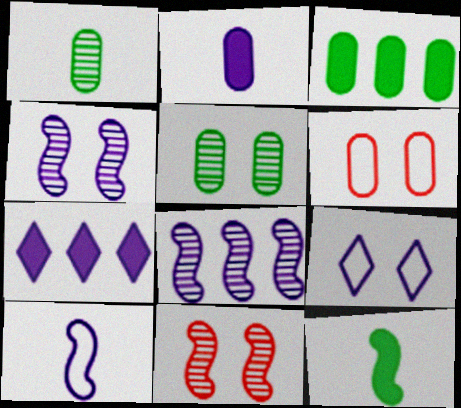[[2, 8, 9]]